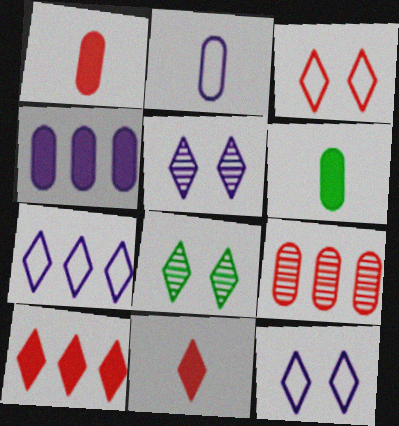[[7, 8, 11]]